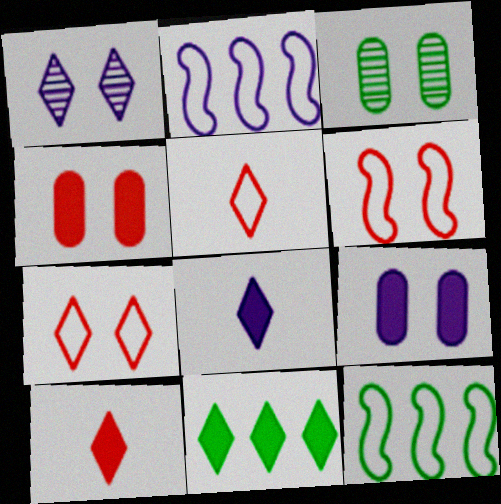[[1, 5, 11], 
[2, 3, 10]]